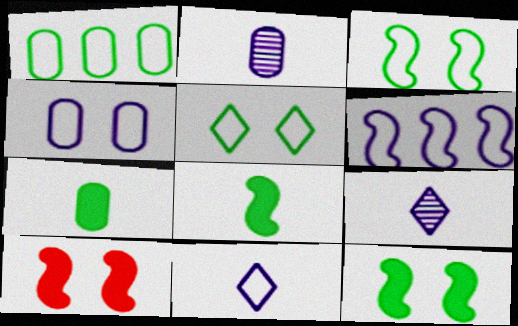[[1, 9, 10], 
[4, 6, 11]]